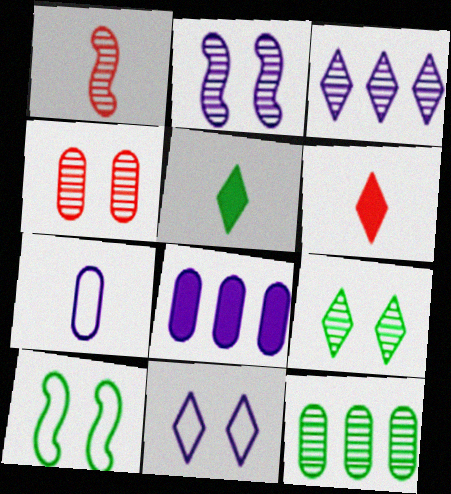[[1, 5, 7], 
[2, 4, 9], 
[5, 10, 12]]